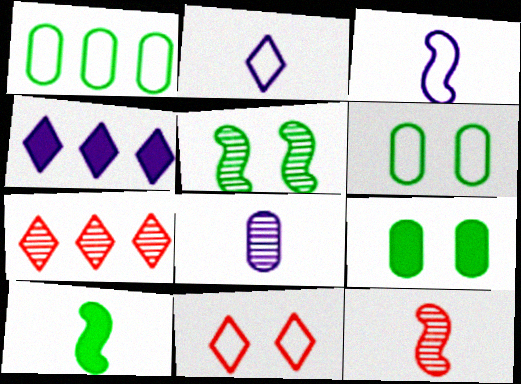[[1, 3, 11], 
[3, 7, 9], 
[3, 10, 12], 
[4, 6, 12], 
[5, 7, 8]]